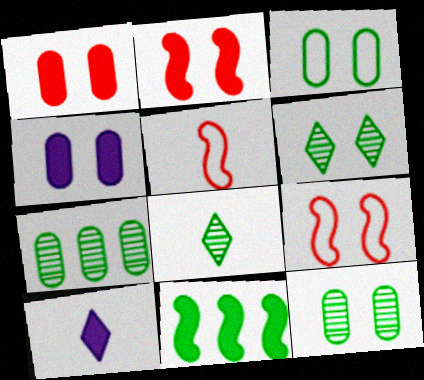[[1, 10, 11], 
[3, 8, 11], 
[4, 6, 9], 
[7, 9, 10]]